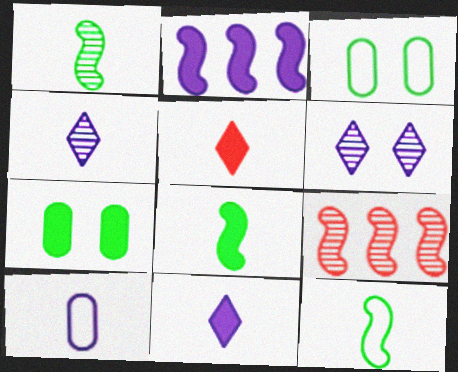[[1, 5, 10], 
[1, 8, 12], 
[2, 5, 7], 
[2, 6, 10], 
[3, 9, 11]]